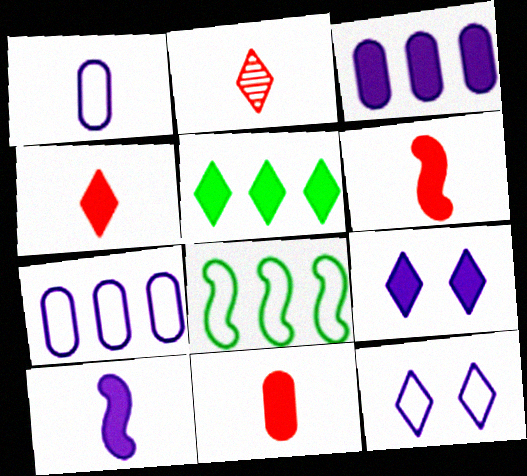[[2, 5, 12], 
[3, 9, 10], 
[4, 5, 9], 
[4, 6, 11]]